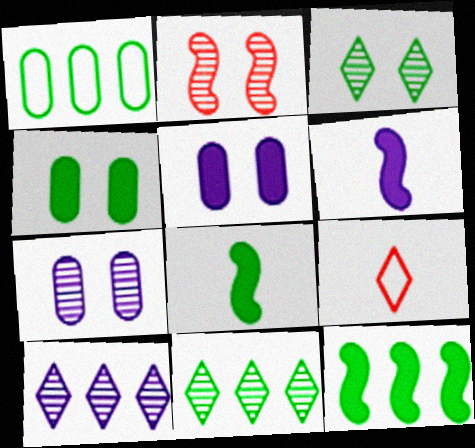[[1, 3, 8], 
[1, 11, 12], 
[2, 3, 7], 
[7, 9, 12]]